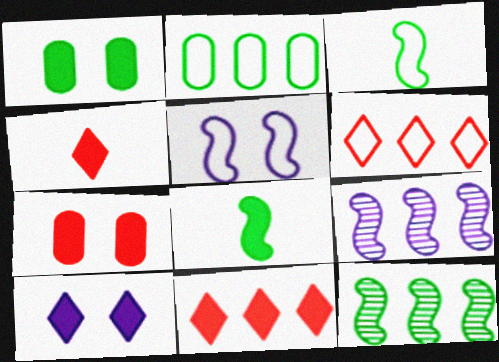[[2, 9, 11]]